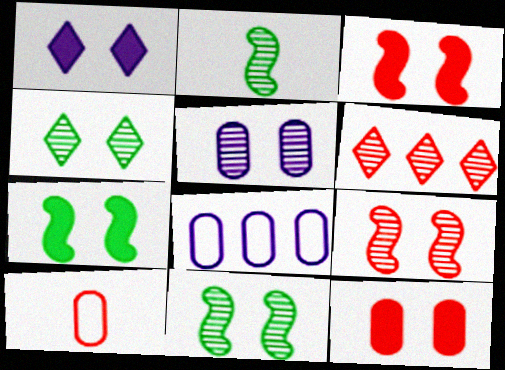[[1, 7, 12], 
[2, 5, 6], 
[3, 6, 10], 
[4, 5, 9]]